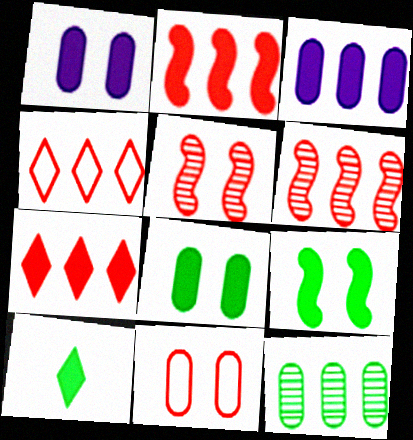[[1, 2, 10]]